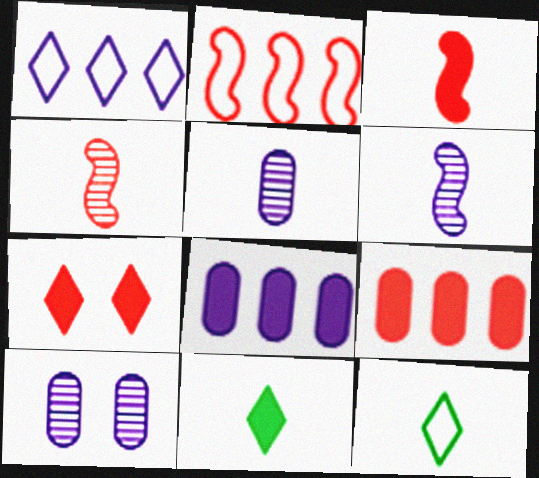[[2, 10, 11], 
[3, 5, 12], 
[3, 7, 9]]